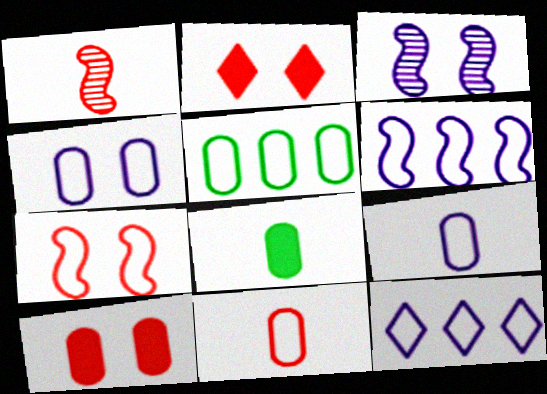[[4, 5, 11]]